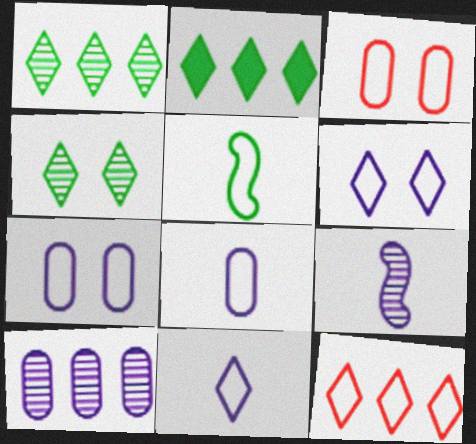[[2, 3, 9], 
[5, 7, 12]]